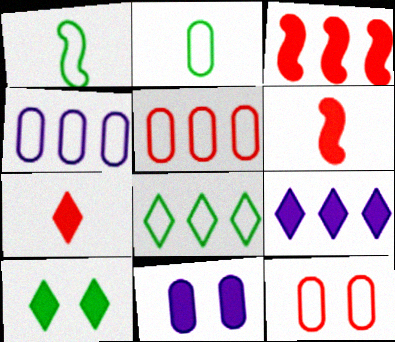[[2, 4, 12], 
[7, 9, 10]]